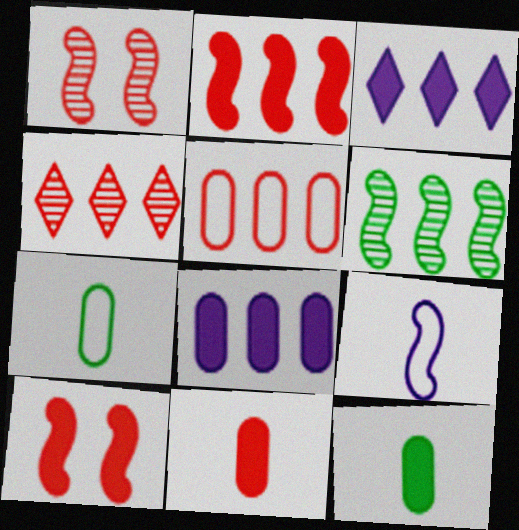[[1, 3, 7], 
[2, 4, 5], 
[3, 5, 6], 
[3, 10, 12], 
[6, 9, 10]]